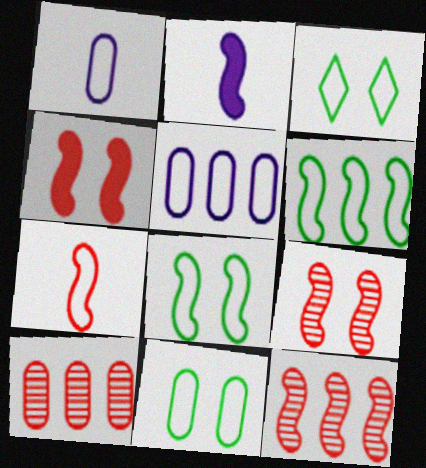[[2, 3, 10], 
[2, 6, 9], 
[2, 8, 12], 
[3, 5, 7], 
[3, 8, 11], 
[4, 7, 12]]